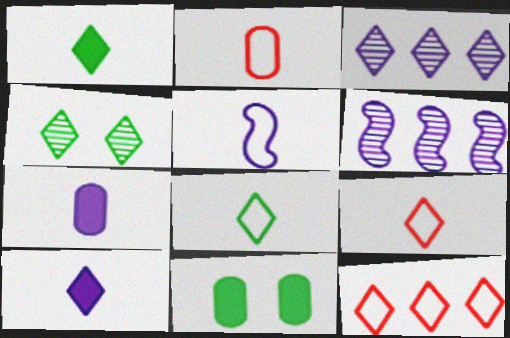[[2, 5, 8], 
[4, 10, 12], 
[6, 9, 11]]